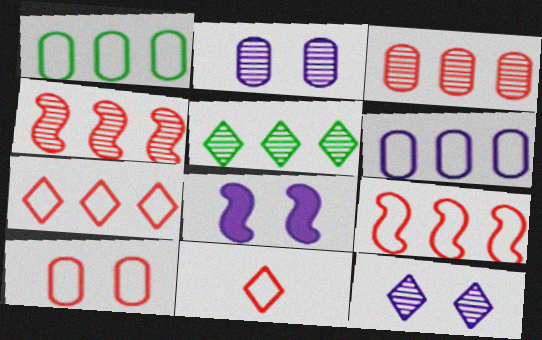[[9, 10, 11]]